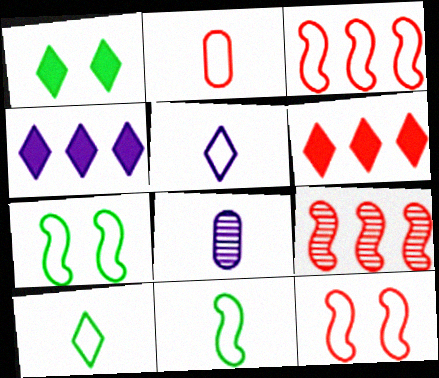[[1, 3, 8], 
[2, 5, 11], 
[6, 7, 8]]